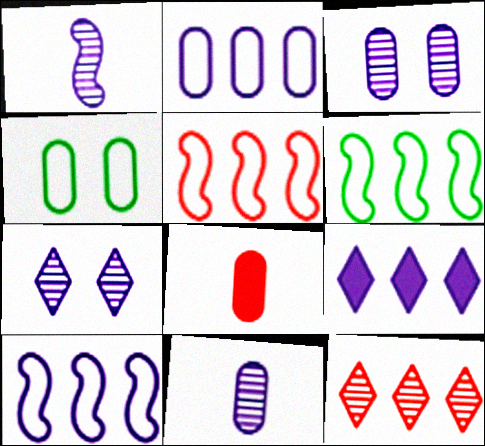[[5, 6, 10], 
[6, 7, 8]]